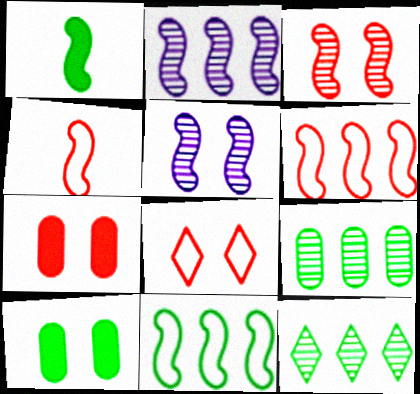[[1, 5, 6], 
[3, 7, 8], 
[5, 8, 10]]